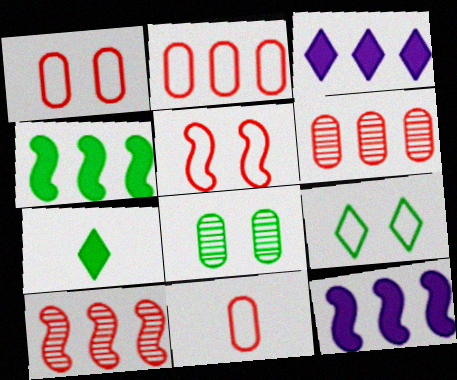[[1, 2, 11]]